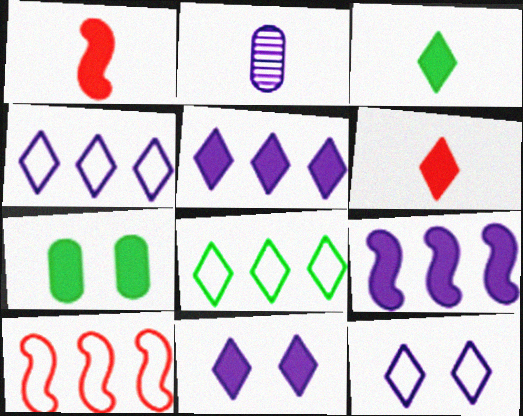[[1, 5, 7], 
[2, 9, 12], 
[6, 7, 9]]